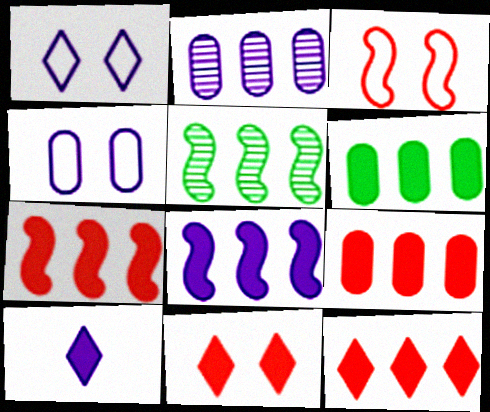[[6, 8, 12], 
[7, 9, 12]]